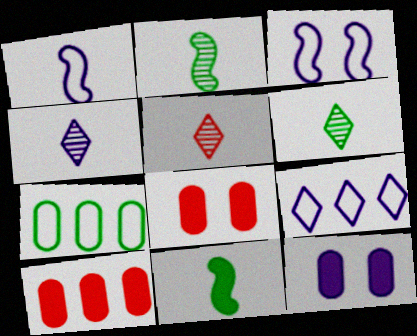[[2, 8, 9], 
[3, 6, 10], 
[4, 5, 6]]